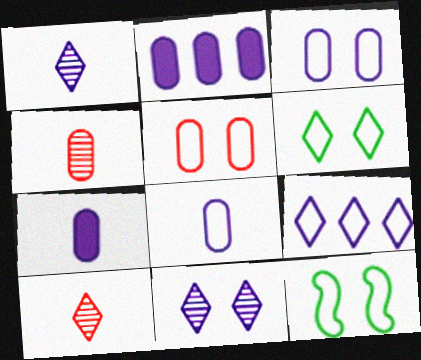[[2, 10, 12]]